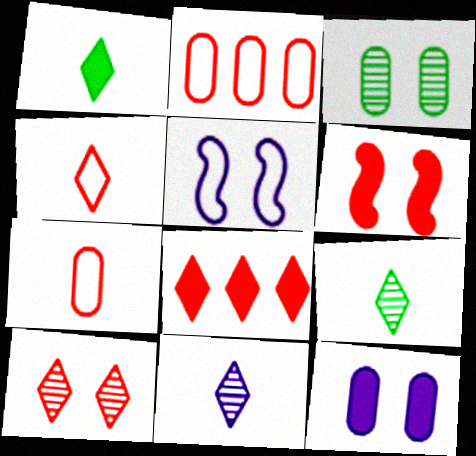[[1, 4, 11], 
[4, 8, 10]]